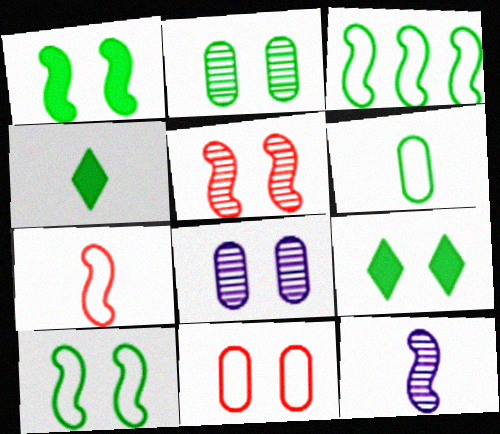[[2, 3, 4], 
[2, 9, 10]]